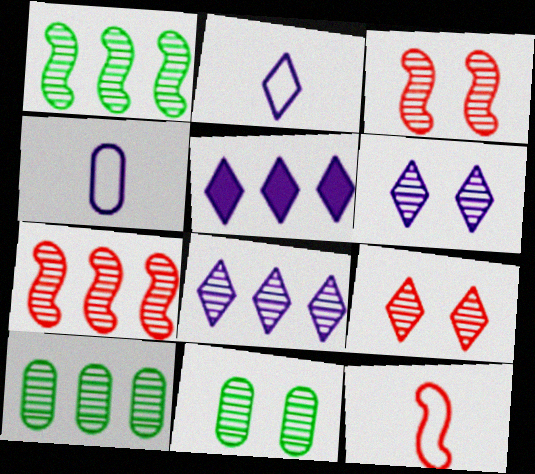[[2, 5, 6], 
[3, 6, 11], 
[5, 11, 12], 
[7, 8, 10]]